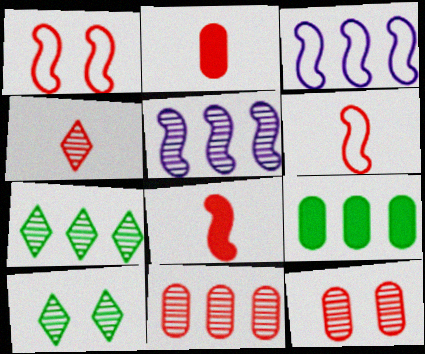[[2, 3, 10], 
[2, 4, 6], 
[5, 7, 11]]